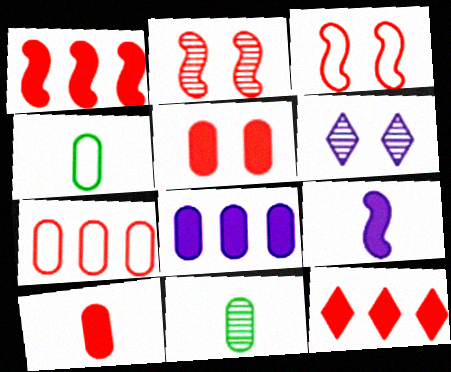[[1, 4, 6]]